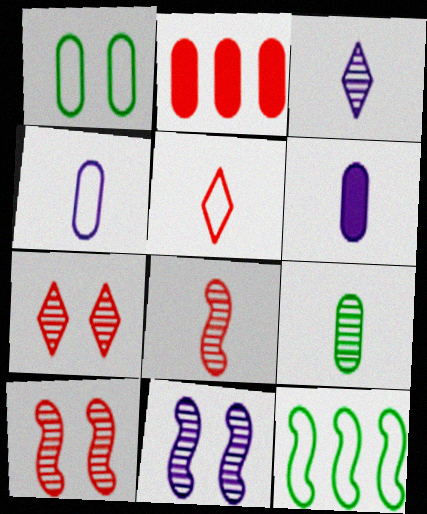[[2, 5, 10], 
[3, 8, 9], 
[6, 7, 12]]